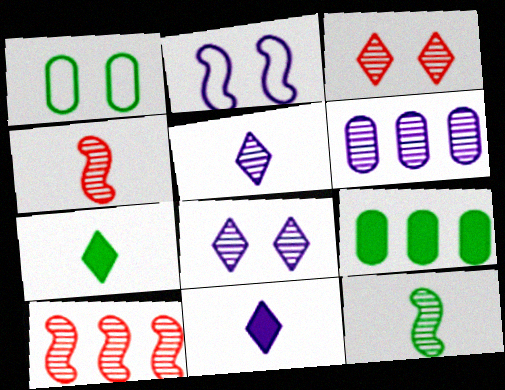[[1, 10, 11], 
[2, 6, 11], 
[3, 6, 12]]